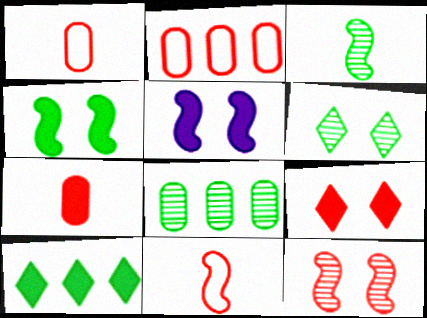[[3, 6, 8], 
[5, 7, 10]]